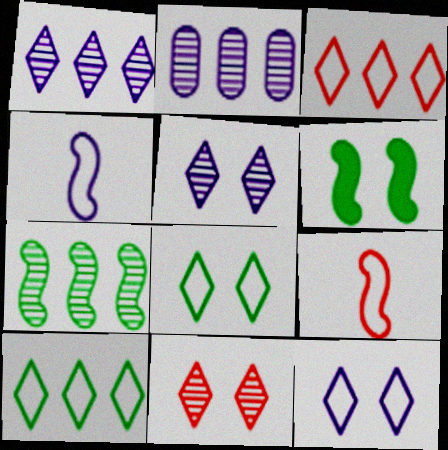[]